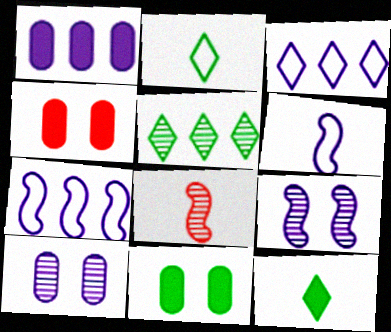[[3, 8, 11], 
[4, 5, 6], 
[5, 8, 10]]